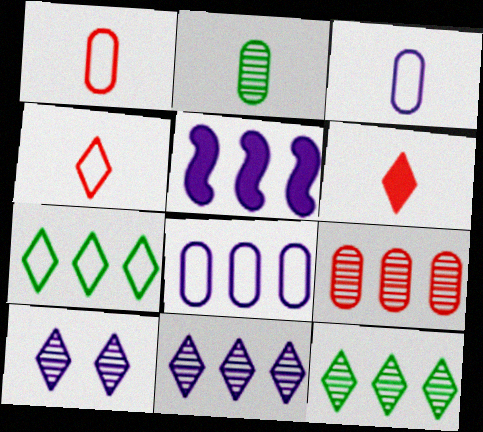[[3, 5, 10], 
[5, 7, 9], 
[5, 8, 11], 
[6, 7, 10]]